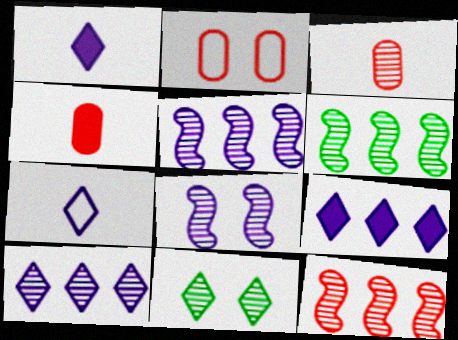[[1, 2, 6], 
[3, 5, 11], 
[5, 6, 12]]